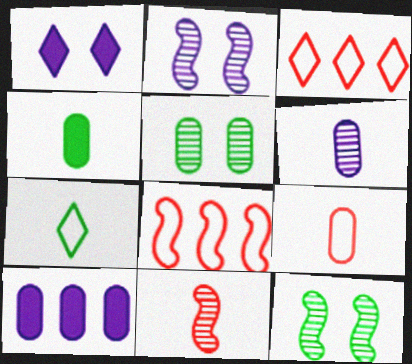[[2, 3, 4], 
[4, 6, 9], 
[5, 9, 10]]